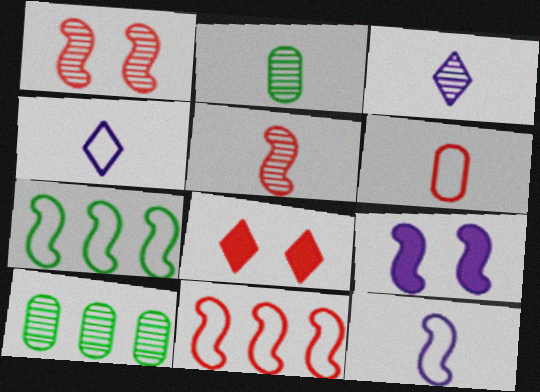[[1, 3, 10], 
[2, 3, 5], 
[5, 7, 9], 
[8, 10, 12]]